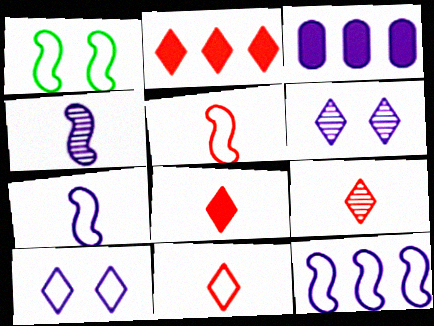[[1, 3, 9], 
[1, 5, 12], 
[3, 4, 10], 
[3, 6, 7], 
[8, 9, 11]]